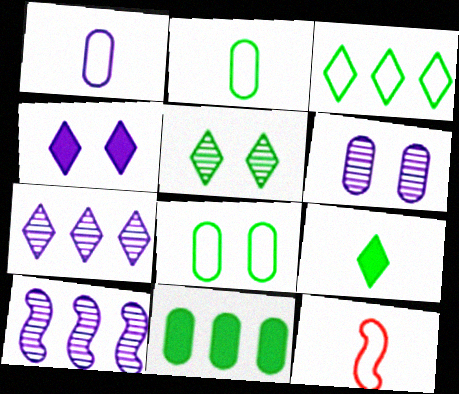[[1, 4, 10], 
[3, 5, 9]]